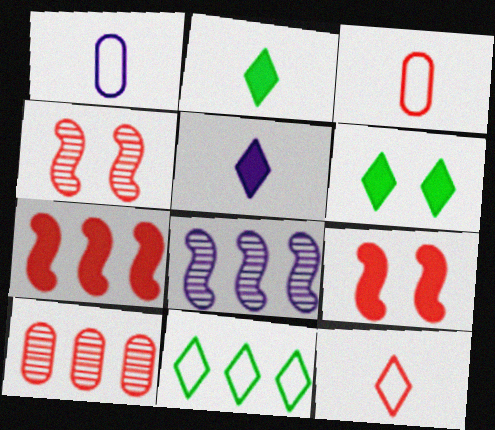[[3, 6, 8], 
[9, 10, 12]]